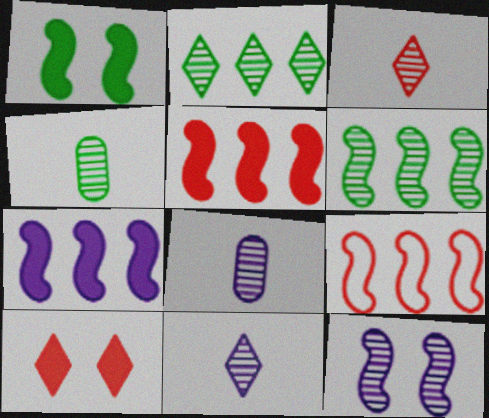[[6, 7, 9]]